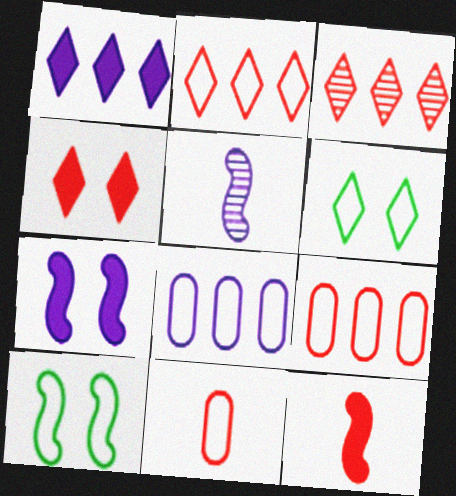[]